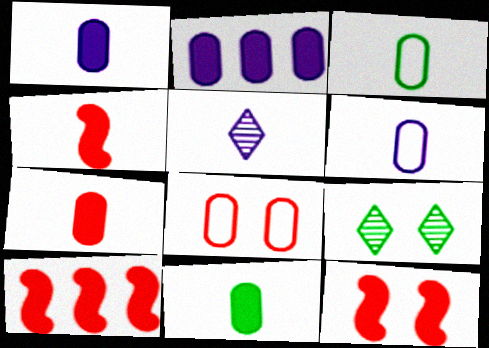[[1, 7, 11], 
[3, 4, 5], 
[4, 10, 12], 
[6, 9, 10]]